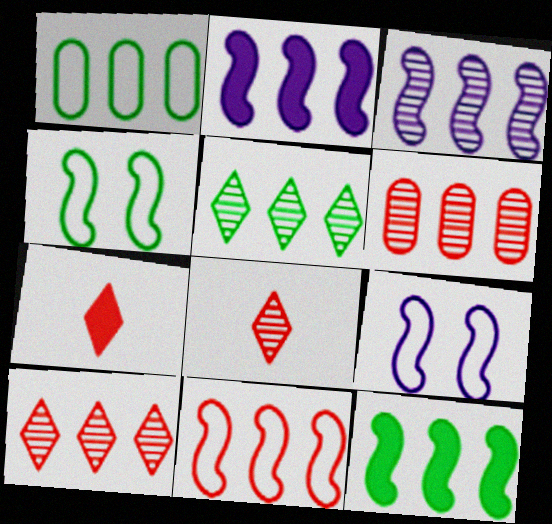[[1, 2, 10], 
[1, 5, 12], 
[3, 5, 6], 
[3, 11, 12]]